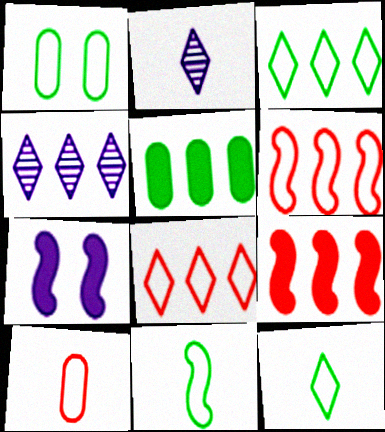[[1, 2, 9], 
[1, 3, 11], 
[4, 5, 6]]